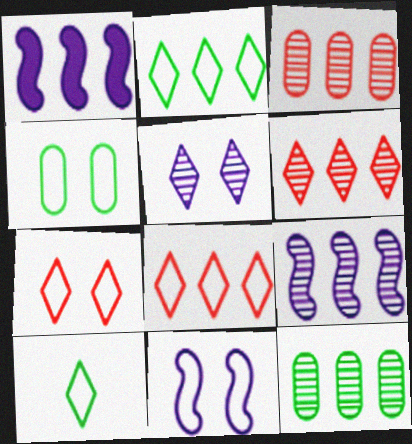[[1, 2, 3], 
[1, 8, 12], 
[4, 7, 11], 
[6, 9, 12]]